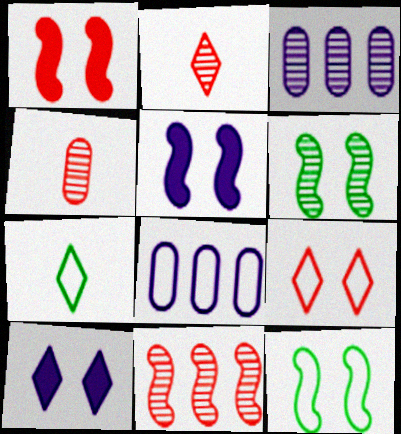[[1, 3, 7], 
[2, 3, 6]]